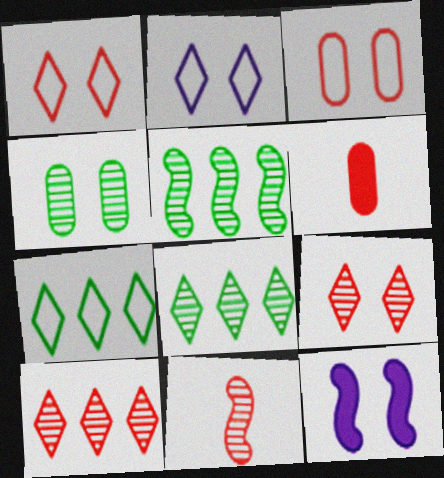[[1, 4, 12], 
[2, 5, 6]]